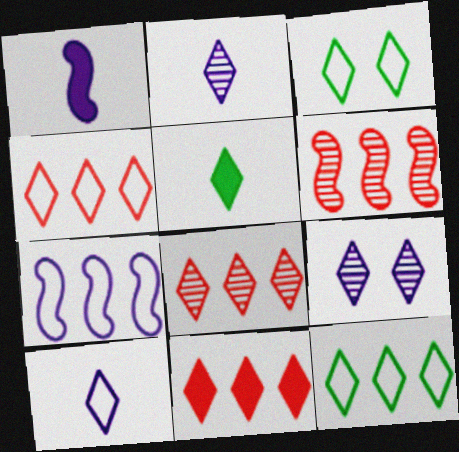[[2, 3, 11], 
[3, 4, 10], 
[4, 5, 9], 
[4, 8, 11]]